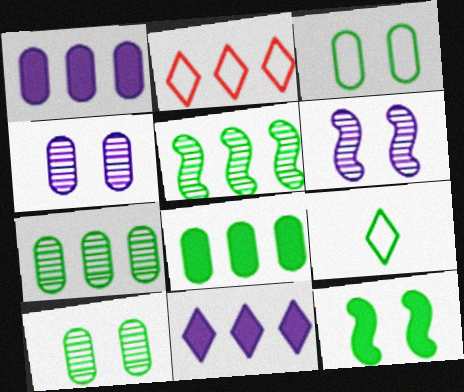[[1, 2, 5], 
[7, 9, 12]]